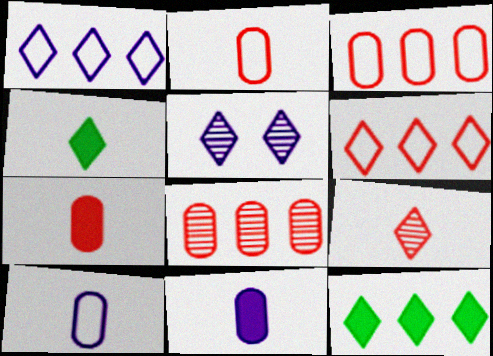[[4, 5, 6]]